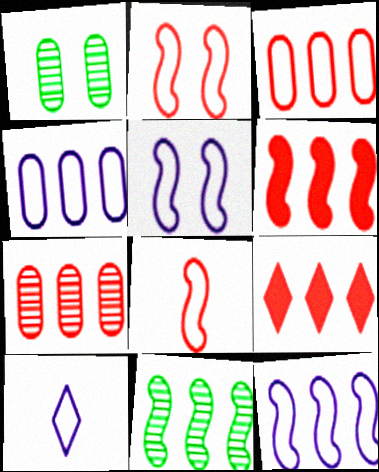[[1, 6, 10], 
[4, 5, 10], 
[4, 9, 11], 
[6, 11, 12]]